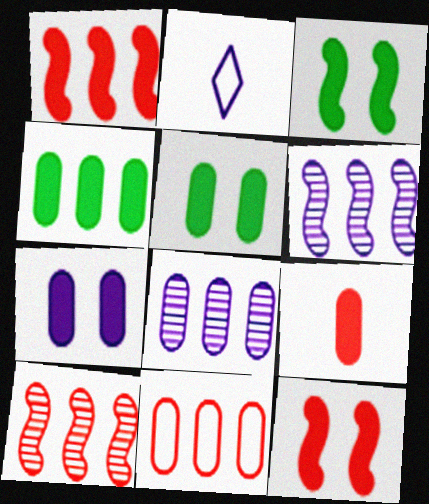[[2, 5, 10], 
[2, 6, 7], 
[4, 7, 9], 
[4, 8, 11]]